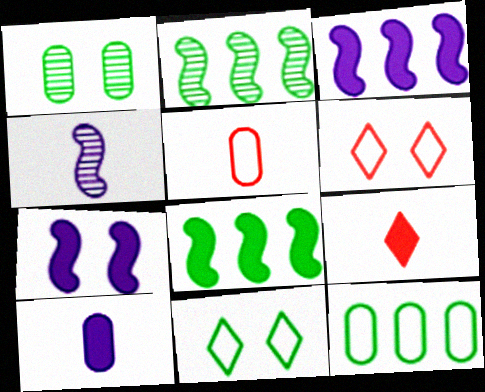[[1, 6, 7], 
[2, 6, 10]]